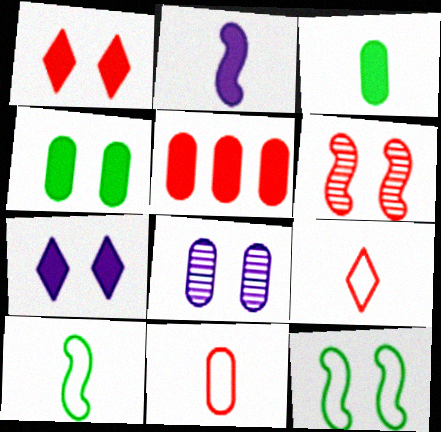[[1, 8, 12], 
[5, 6, 9]]